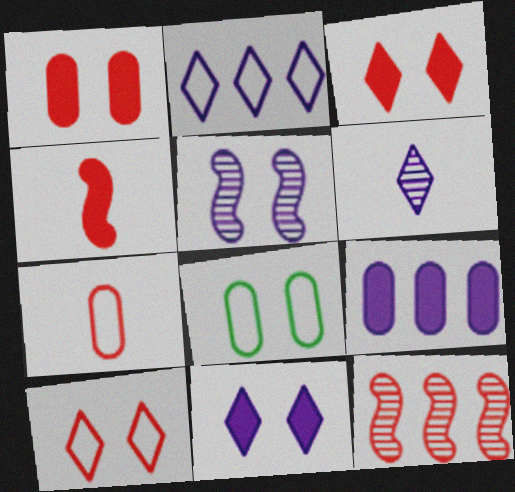[[2, 6, 11], 
[3, 5, 8], 
[3, 7, 12]]